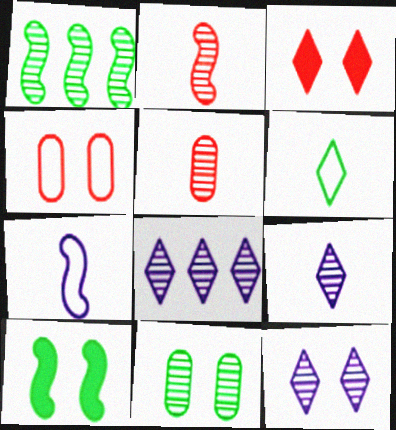[[1, 5, 12], 
[2, 8, 11], 
[3, 6, 8], 
[4, 10, 12], 
[8, 9, 12]]